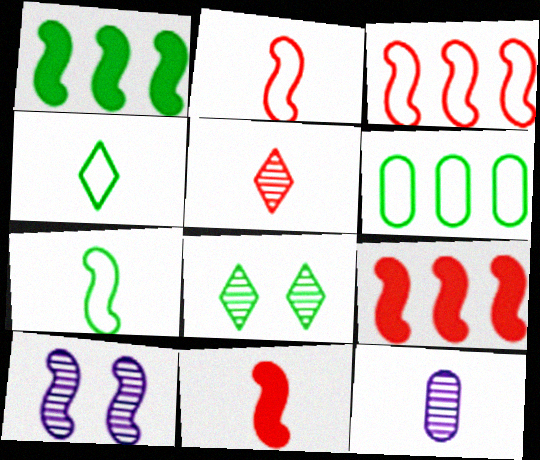[[1, 2, 10], 
[4, 11, 12], 
[7, 9, 10]]